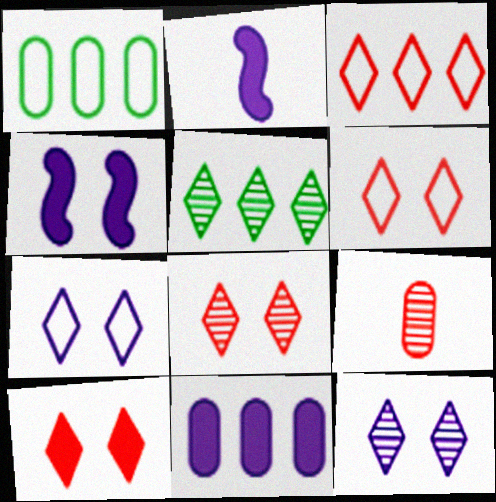[[1, 2, 8], 
[6, 8, 10]]